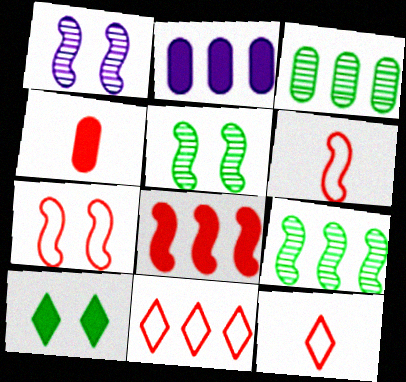[[2, 5, 12], 
[2, 9, 11]]